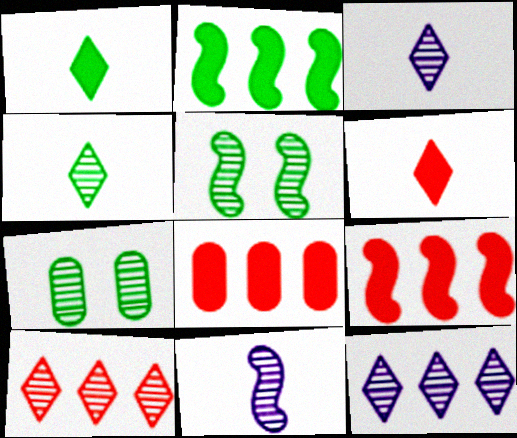[[7, 10, 11]]